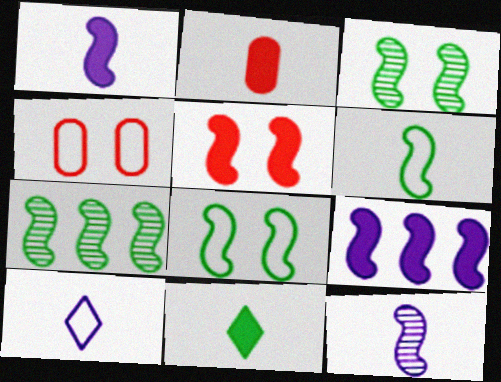[[1, 2, 11]]